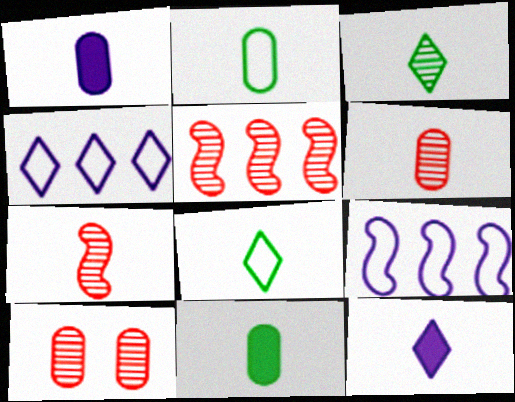[[1, 2, 6], 
[1, 7, 8], 
[2, 7, 12]]